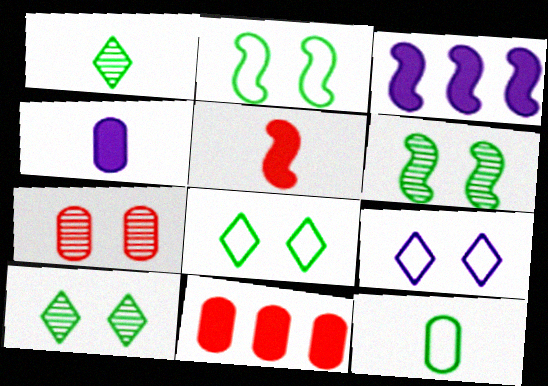[]